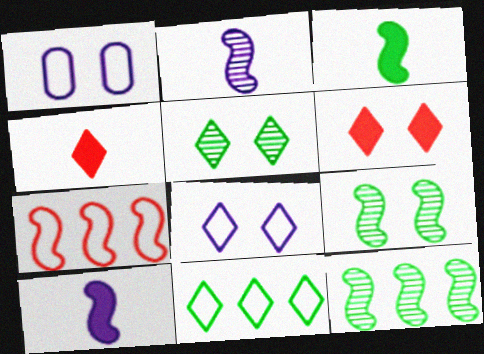[[1, 4, 12], 
[1, 6, 9], 
[5, 6, 8], 
[7, 9, 10]]